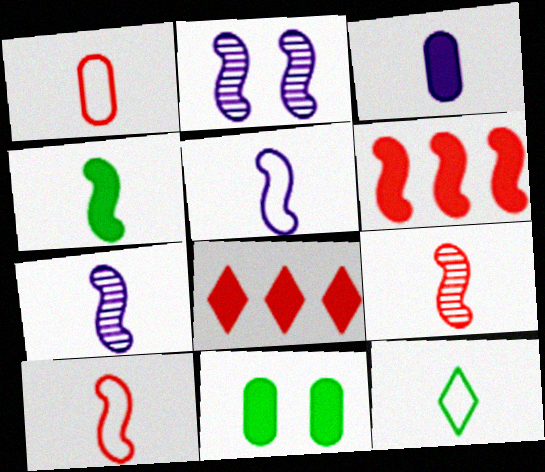[[1, 5, 12], 
[3, 9, 12], 
[4, 5, 9], 
[4, 7, 10]]